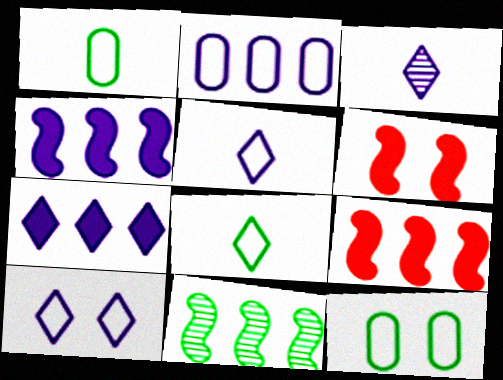[[3, 7, 10], 
[3, 9, 12]]